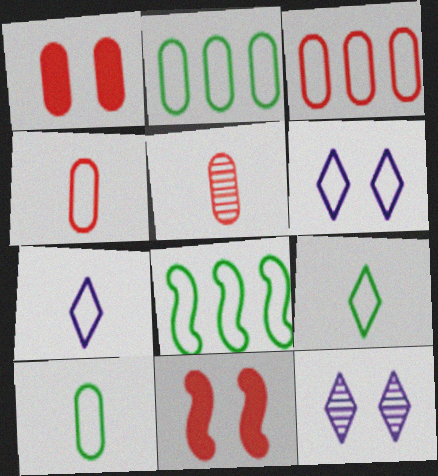[[1, 3, 5], 
[4, 6, 8]]